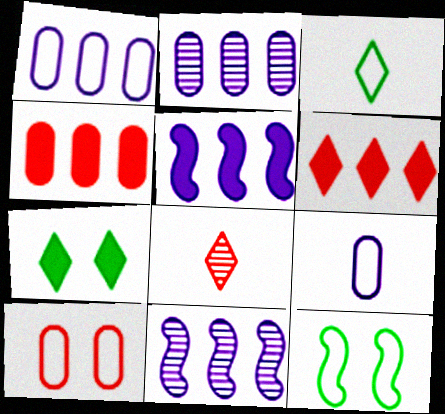[]